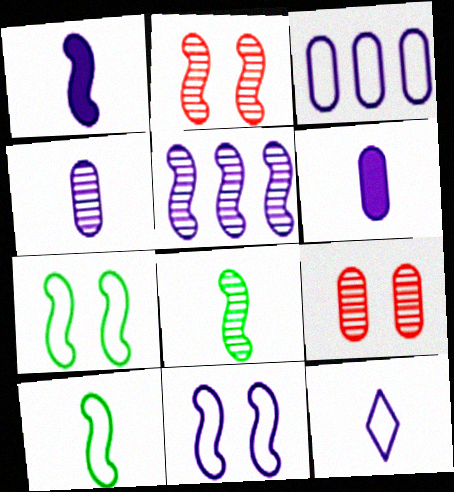[[1, 4, 12], 
[1, 5, 11], 
[2, 5, 8], 
[3, 11, 12]]